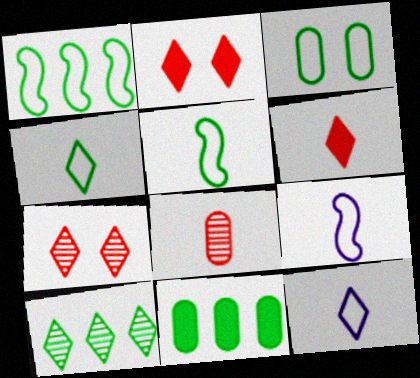[[1, 3, 4], 
[1, 10, 11], 
[2, 10, 12], 
[7, 9, 11]]